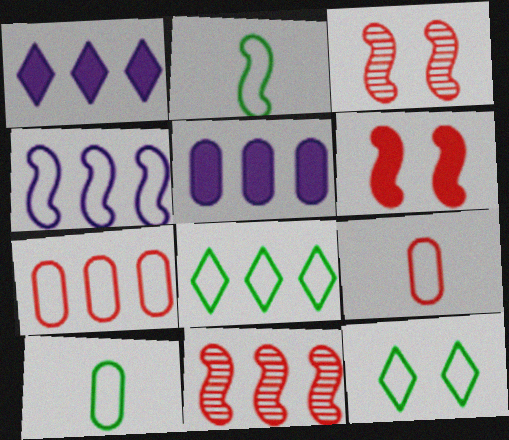[[1, 3, 10], 
[4, 7, 8], 
[4, 9, 12], 
[5, 8, 11]]